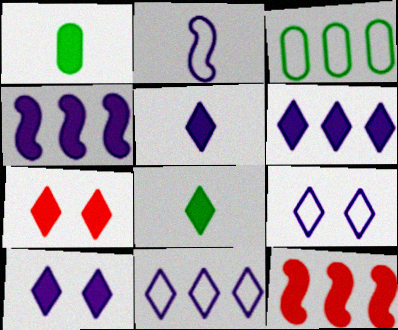[[1, 4, 7], 
[1, 10, 12], 
[5, 6, 10], 
[6, 7, 8]]